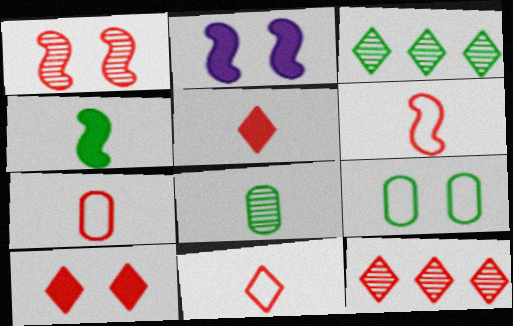[[2, 3, 7], 
[3, 4, 9], 
[6, 7, 11], 
[10, 11, 12]]